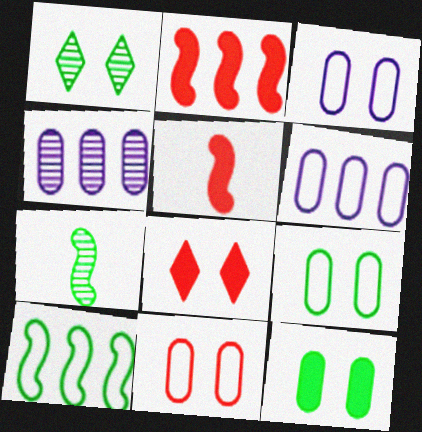[[1, 5, 6], 
[3, 9, 11], 
[6, 7, 8]]